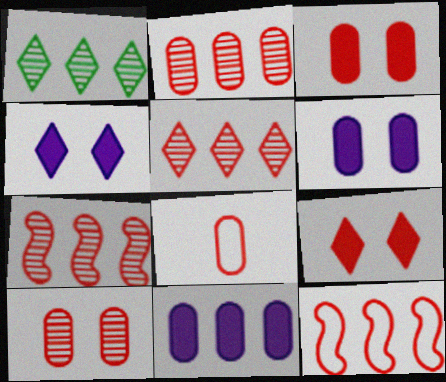[[1, 11, 12], 
[2, 3, 8], 
[2, 5, 7], 
[7, 8, 9]]